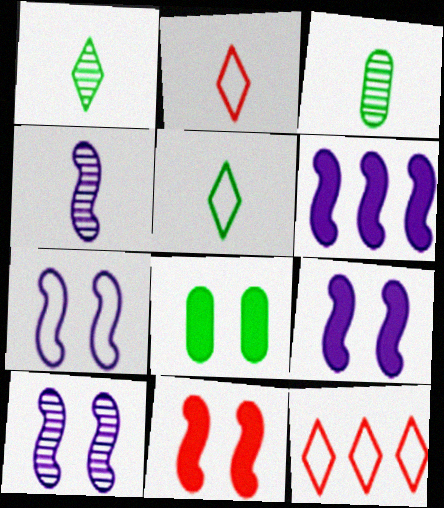[[3, 9, 12], 
[4, 6, 7], 
[4, 8, 12], 
[7, 9, 10]]